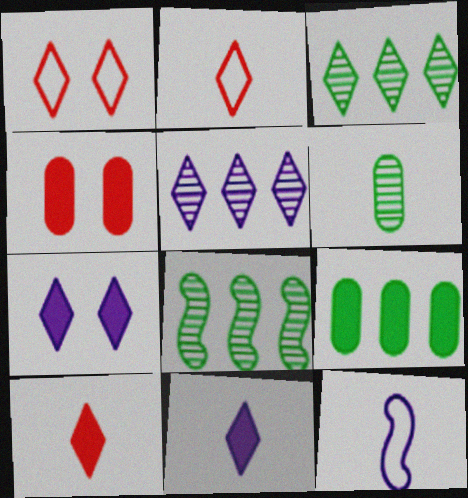[[1, 3, 11], 
[2, 3, 7], 
[3, 4, 12], 
[6, 10, 12]]